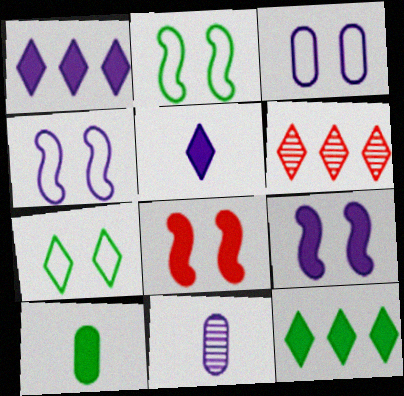[[1, 4, 11], 
[1, 8, 10], 
[4, 6, 10], 
[5, 6, 7]]